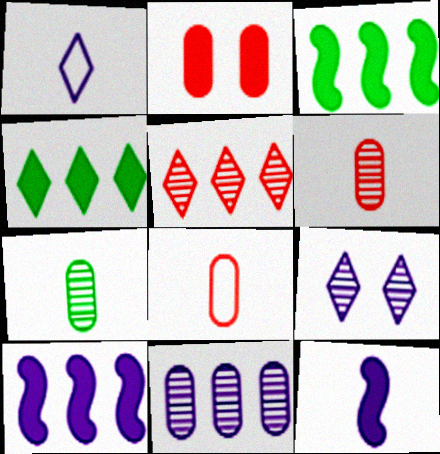[[2, 4, 12], 
[3, 8, 9]]